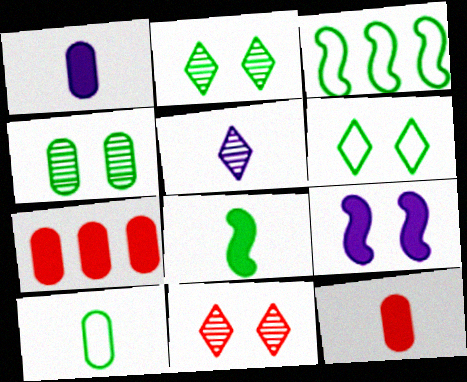[[1, 3, 11], 
[3, 6, 10]]